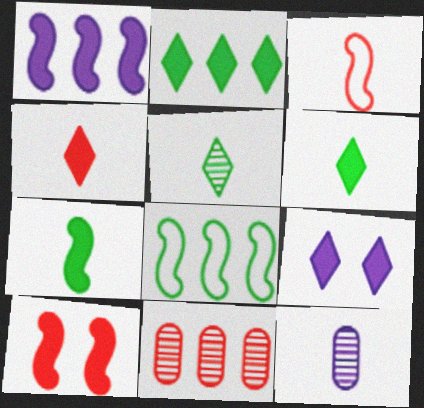[[1, 7, 10], 
[2, 4, 9], 
[3, 6, 12]]